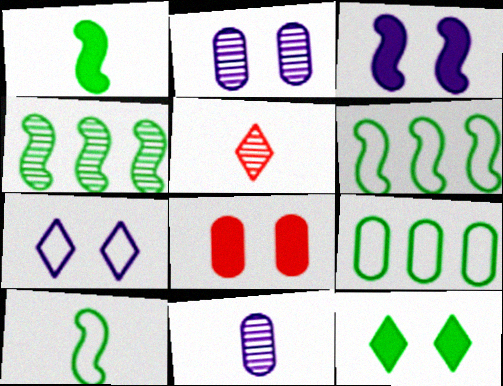[[2, 3, 7], 
[2, 4, 5], 
[3, 5, 9], 
[3, 8, 12], 
[8, 9, 11]]